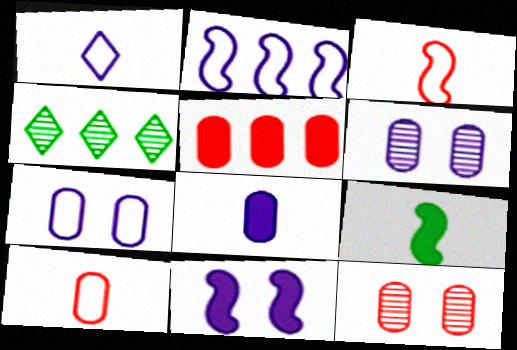[[1, 2, 7], 
[2, 4, 5], 
[4, 10, 11], 
[5, 10, 12]]